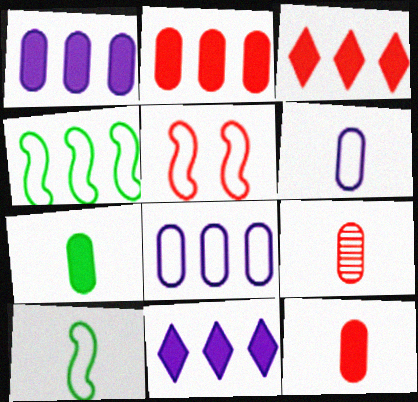[[3, 5, 9], 
[6, 7, 9]]